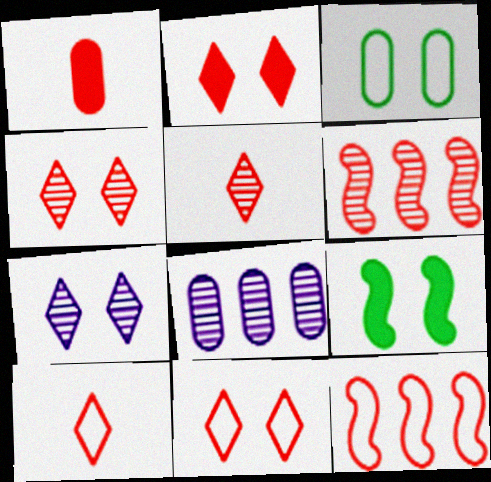[[1, 3, 8], 
[1, 4, 12], 
[1, 6, 11], 
[2, 4, 11], 
[8, 9, 10]]